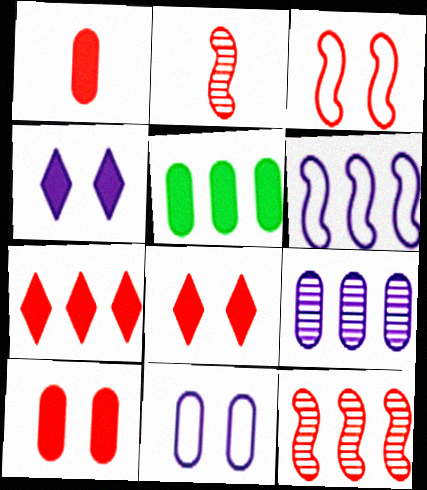[]